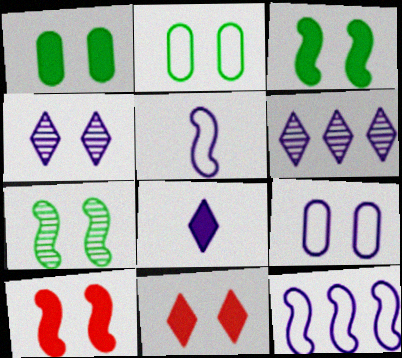[[2, 4, 10], 
[7, 9, 11]]